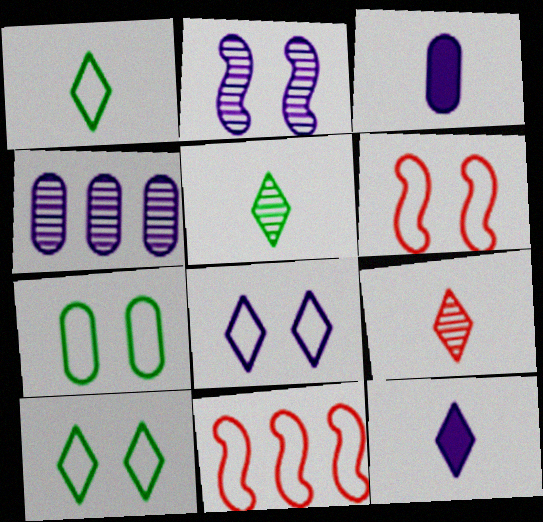[[1, 9, 12], 
[6, 7, 8]]